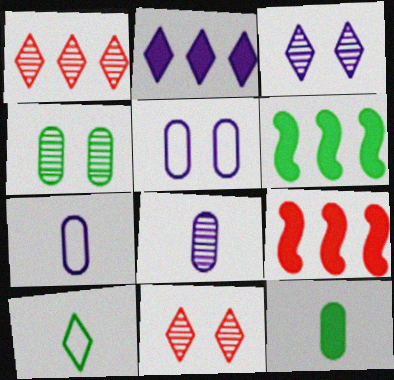[[2, 10, 11], 
[4, 6, 10], 
[6, 7, 11]]